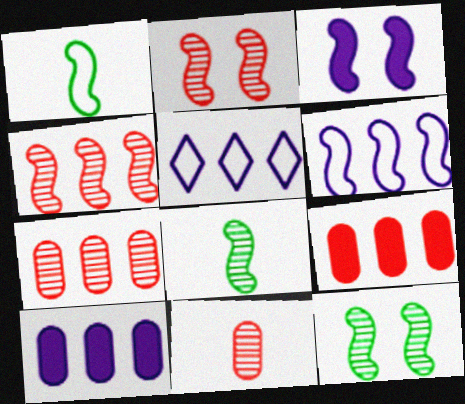[[1, 3, 4]]